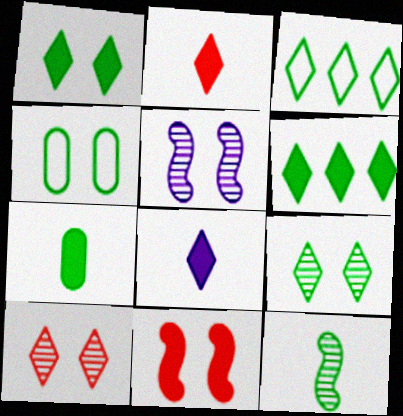[[3, 8, 10], 
[4, 6, 12]]